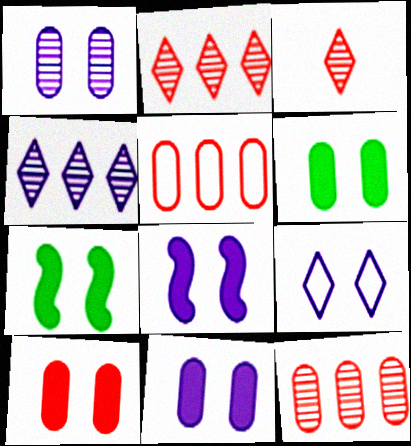[[1, 8, 9], 
[6, 10, 11]]